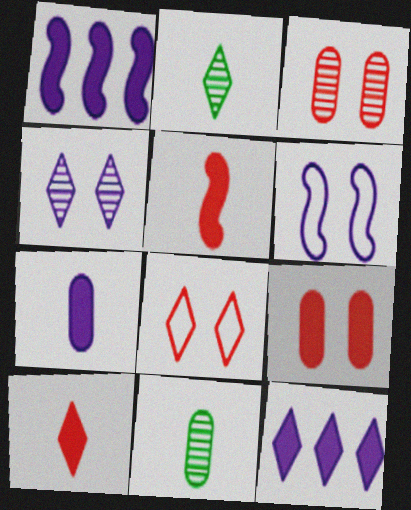[[1, 8, 11], 
[2, 8, 12]]